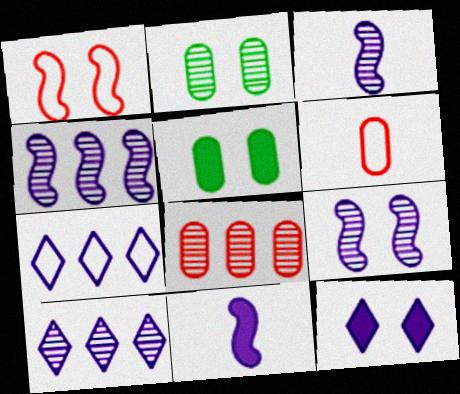[[1, 2, 12], 
[3, 4, 9]]